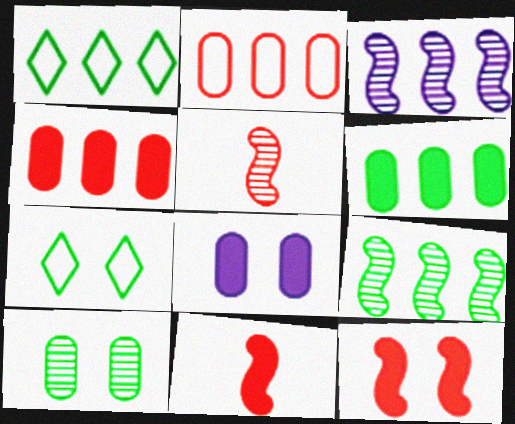[[1, 3, 4], 
[1, 5, 8], 
[1, 6, 9]]